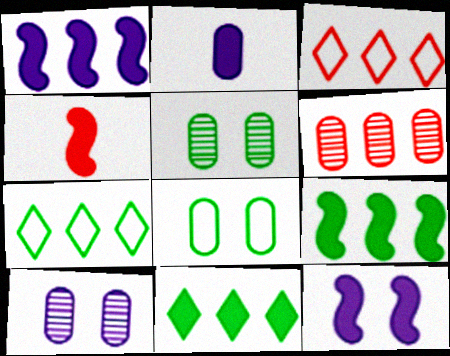[[1, 6, 7], 
[2, 6, 8], 
[4, 7, 10], 
[4, 9, 12]]